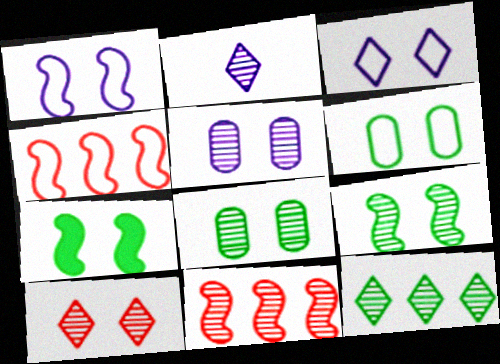[[2, 8, 11], 
[2, 10, 12], 
[5, 9, 10]]